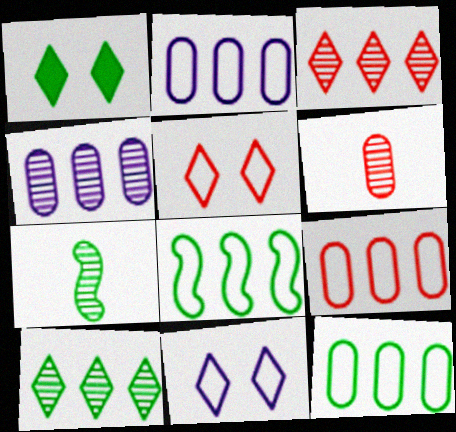[[1, 7, 12], 
[2, 9, 12]]